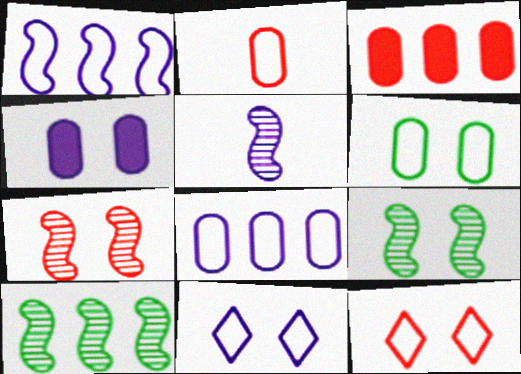[[2, 6, 8], 
[4, 9, 12], 
[5, 7, 10]]